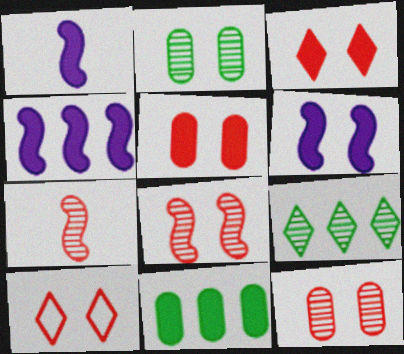[[1, 3, 11], 
[1, 4, 6], 
[2, 6, 10], 
[5, 8, 10]]